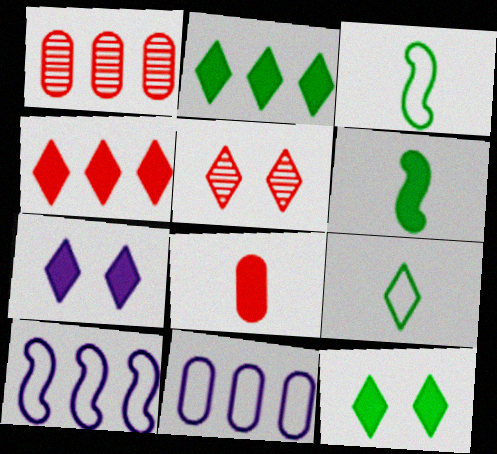[[1, 2, 10], 
[1, 3, 7], 
[5, 6, 11]]